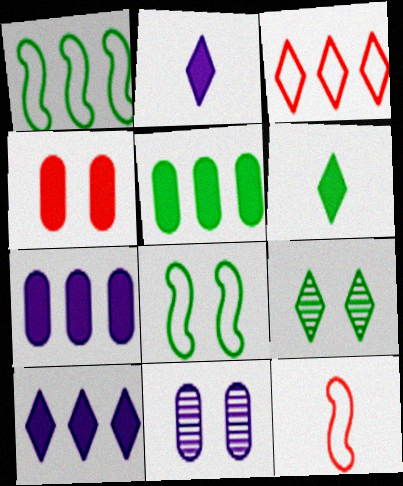[[2, 3, 9], 
[7, 9, 12]]